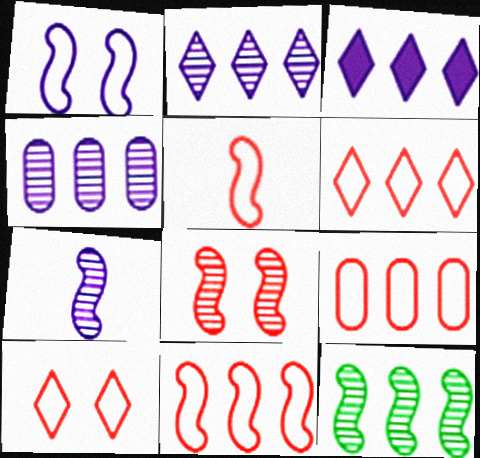[[3, 9, 12], 
[5, 9, 10], 
[6, 9, 11], 
[7, 8, 12]]